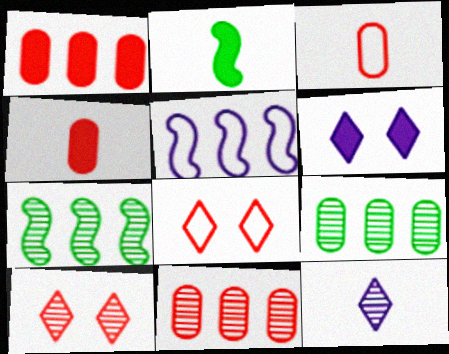[[1, 2, 6], 
[2, 3, 12], 
[3, 6, 7]]